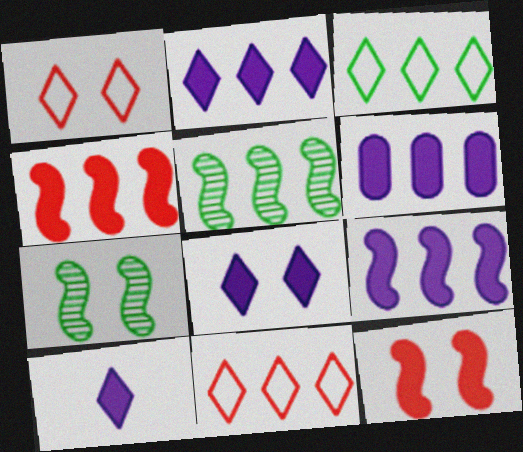[[2, 6, 9], 
[2, 8, 10], 
[5, 6, 11]]